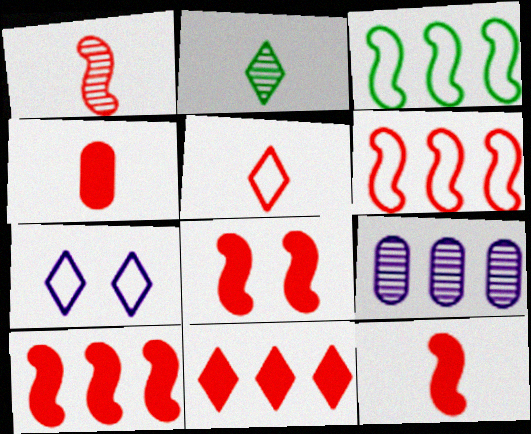[[1, 4, 5], 
[1, 6, 8], 
[2, 7, 11], 
[3, 9, 11], 
[4, 8, 11], 
[8, 10, 12]]